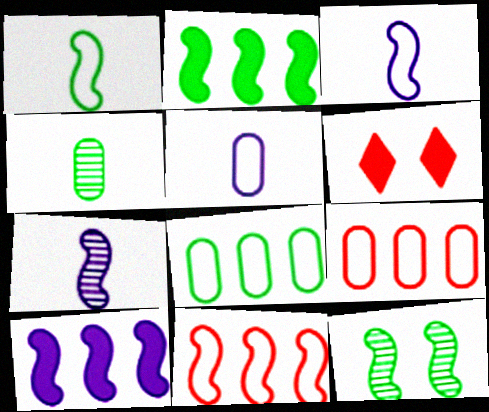[[1, 2, 12], 
[6, 7, 8]]